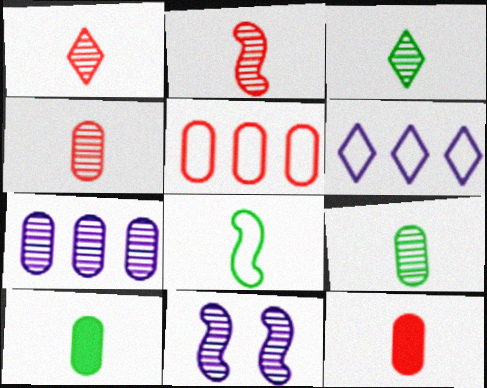[[1, 2, 4], 
[3, 8, 10]]